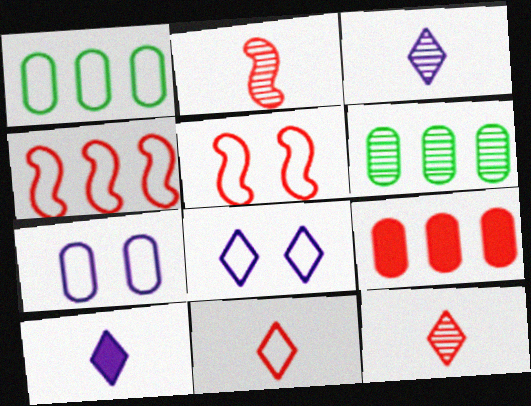[[5, 6, 10], 
[5, 9, 12]]